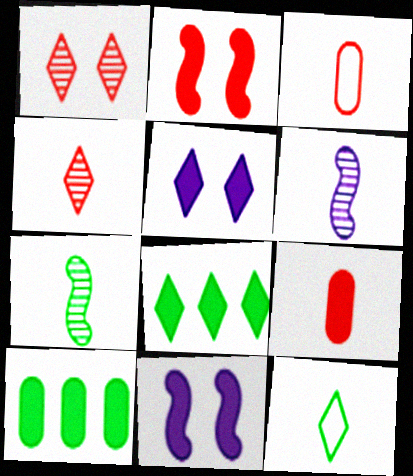[[6, 9, 12], 
[8, 9, 11]]